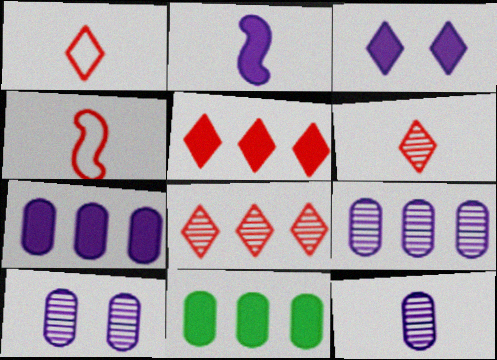[[2, 3, 7], 
[9, 10, 12]]